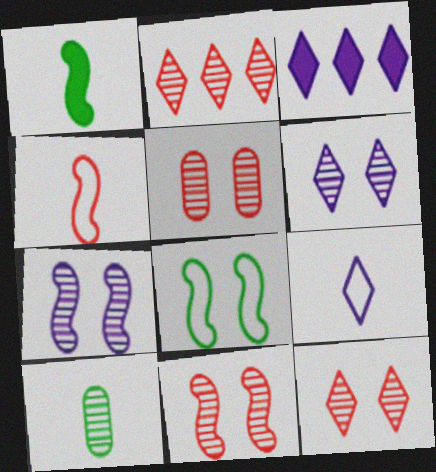[[2, 7, 10], 
[3, 6, 9], 
[5, 11, 12]]